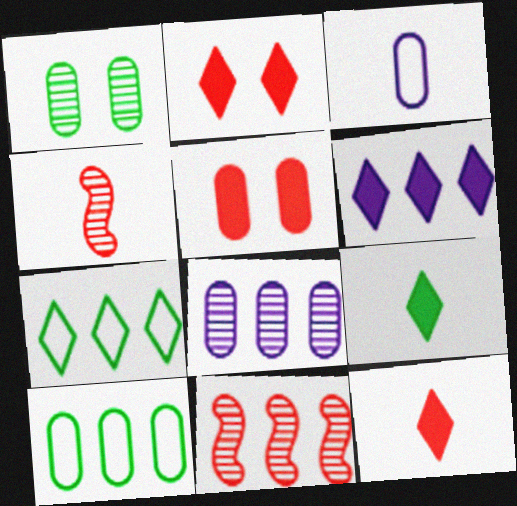[[2, 6, 9], 
[3, 4, 9], 
[6, 10, 11]]